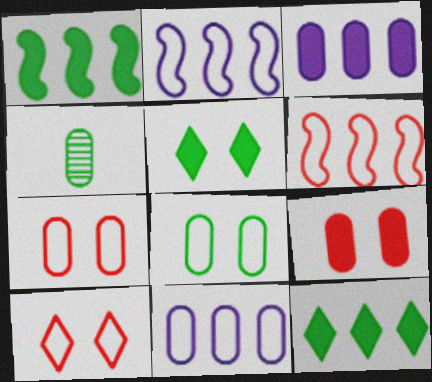[[3, 4, 7], 
[4, 9, 11]]